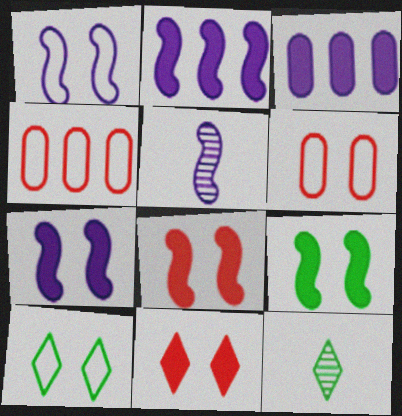[[1, 2, 5], 
[1, 6, 10], 
[2, 6, 12], 
[4, 7, 12], 
[7, 8, 9]]